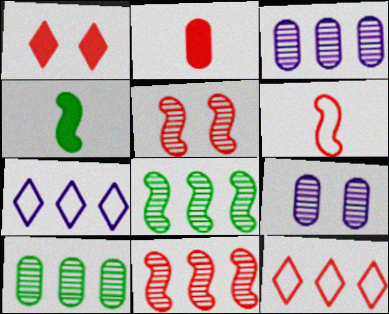[[2, 5, 12], 
[4, 9, 12]]